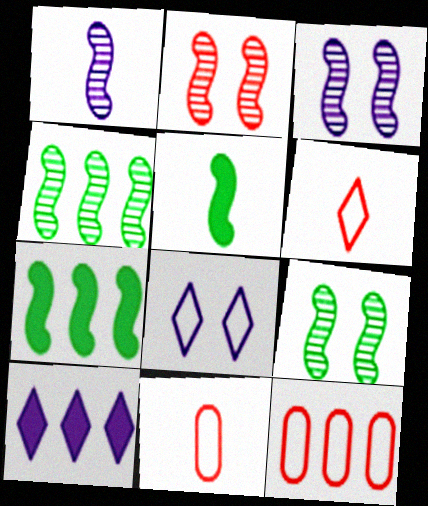[[1, 2, 4], 
[2, 3, 9], 
[4, 10, 12], 
[9, 10, 11]]